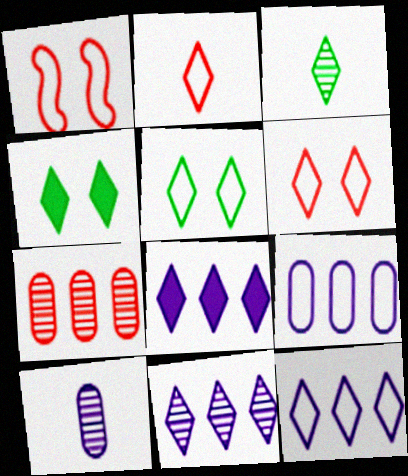[[2, 4, 11], 
[2, 5, 12], 
[3, 6, 8], 
[8, 11, 12]]